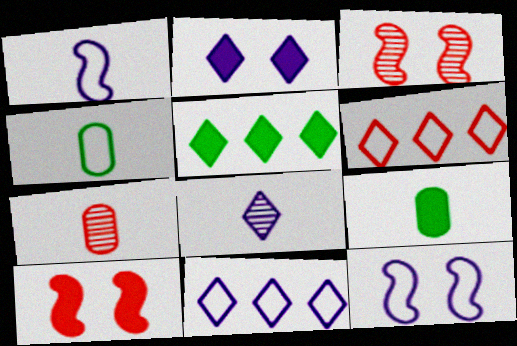[[2, 8, 11], 
[3, 9, 11], 
[4, 6, 12], 
[5, 7, 12], 
[6, 7, 10]]